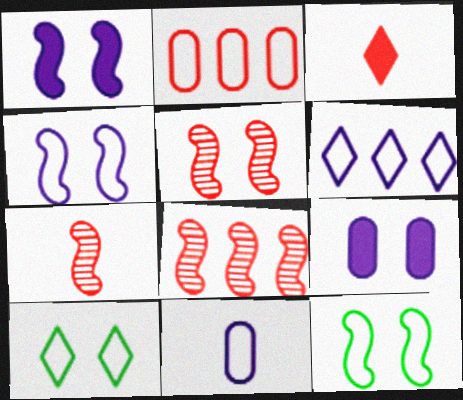[[1, 5, 12], 
[2, 3, 5], 
[4, 6, 11], 
[5, 7, 8], 
[5, 9, 10]]